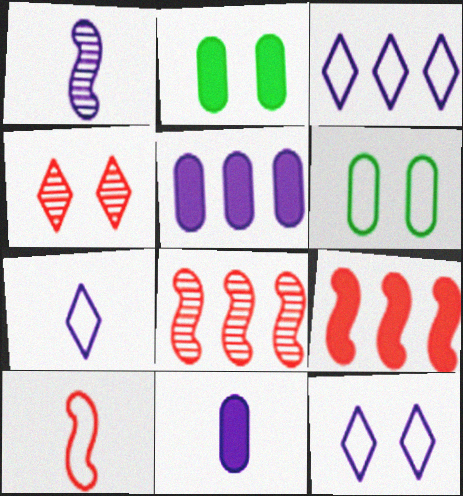[[1, 5, 12], 
[1, 7, 11], 
[2, 7, 8], 
[3, 6, 10], 
[3, 7, 12]]